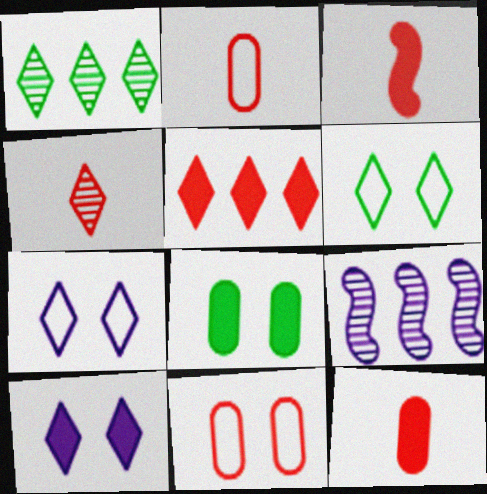[[2, 3, 4], 
[6, 9, 12]]